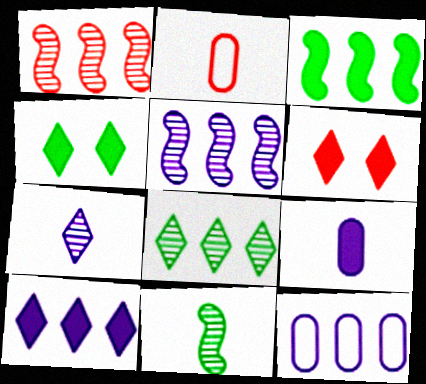[[1, 2, 6], 
[2, 4, 5], 
[3, 6, 9], 
[5, 10, 12], 
[6, 11, 12]]